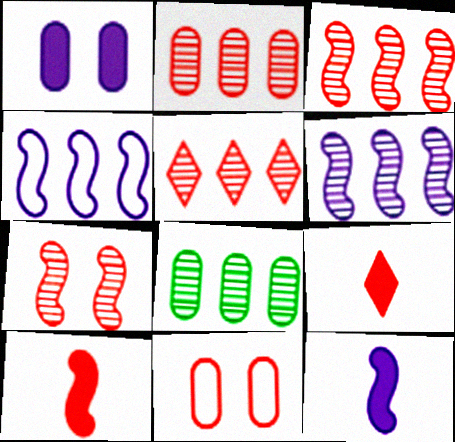[[2, 3, 5], 
[3, 9, 11], 
[5, 6, 8], 
[5, 10, 11]]